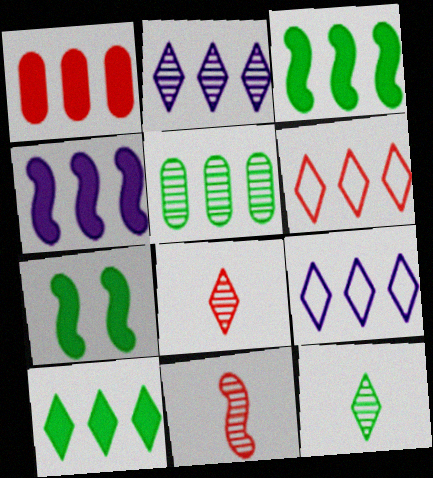[[1, 4, 10], 
[2, 6, 10], 
[4, 5, 6]]